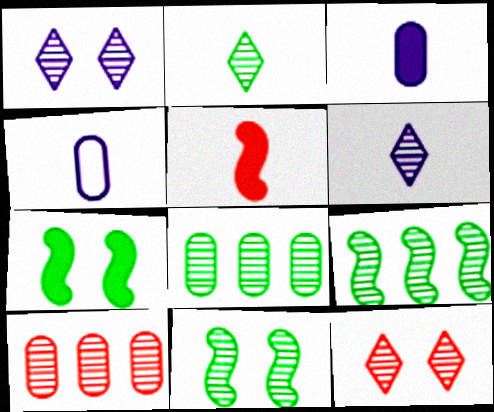[[2, 4, 5], 
[2, 8, 11], 
[6, 10, 11]]